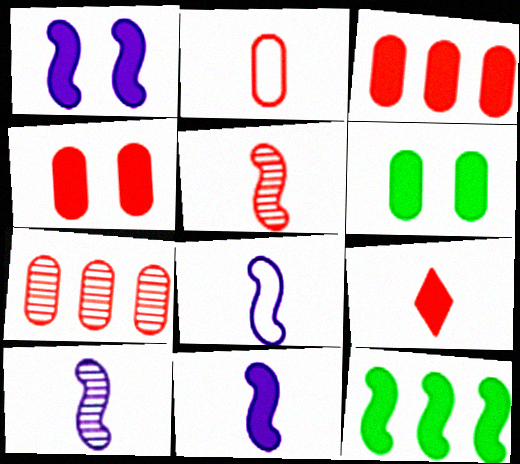[[2, 4, 7], 
[2, 5, 9], 
[8, 10, 11]]